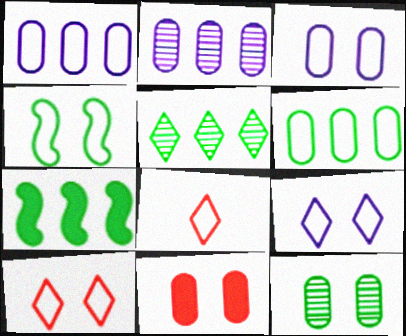[[1, 4, 8], 
[3, 4, 10], 
[3, 11, 12], 
[5, 6, 7]]